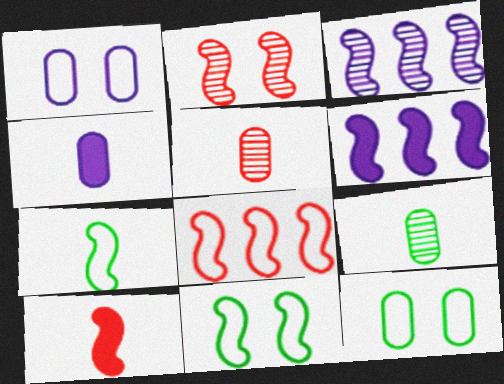[[2, 6, 7], 
[2, 8, 10], 
[3, 10, 11]]